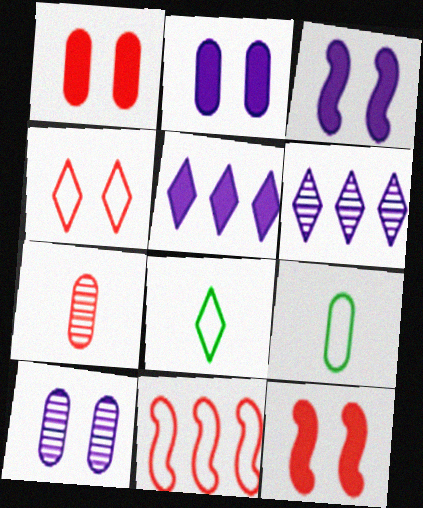[[6, 9, 12]]